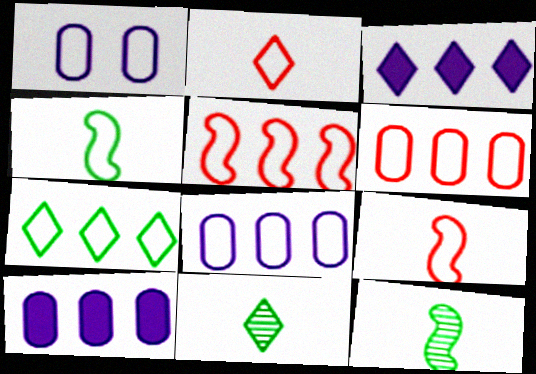[[1, 7, 9], 
[5, 7, 8]]